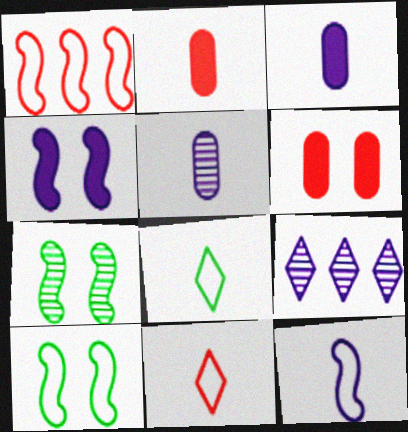[[1, 10, 12], 
[2, 9, 10]]